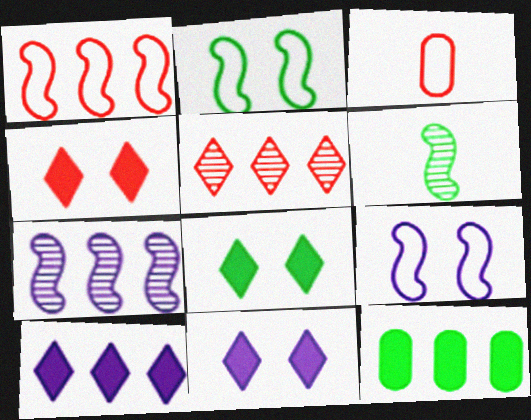[[3, 7, 8], 
[4, 8, 11]]